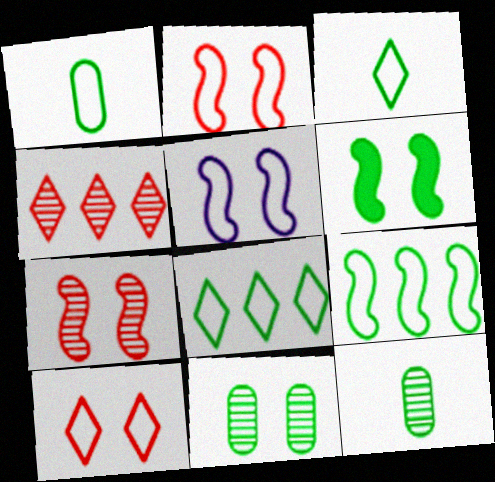[[5, 6, 7], 
[6, 8, 12]]